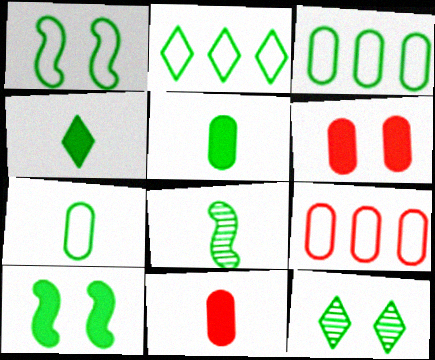[[1, 2, 7], 
[2, 4, 12], 
[4, 7, 8]]